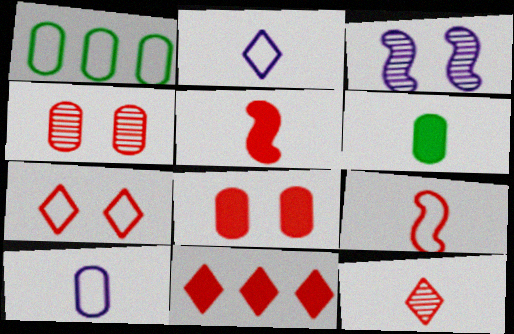[[4, 9, 11], 
[5, 8, 11], 
[7, 11, 12]]